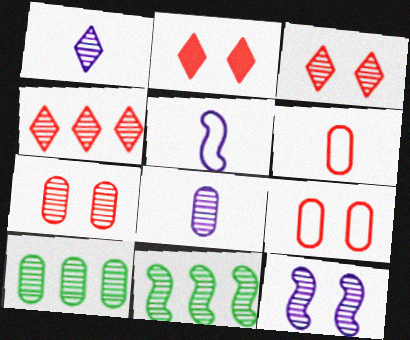[[1, 7, 11], 
[2, 5, 10], 
[3, 8, 11], 
[7, 8, 10]]